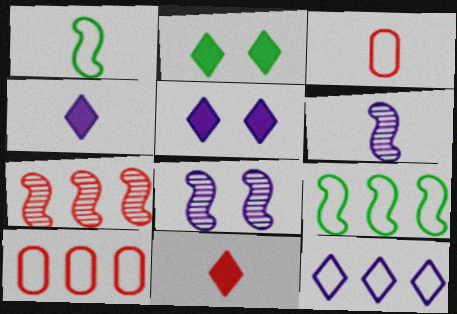[[2, 6, 10], 
[9, 10, 12]]